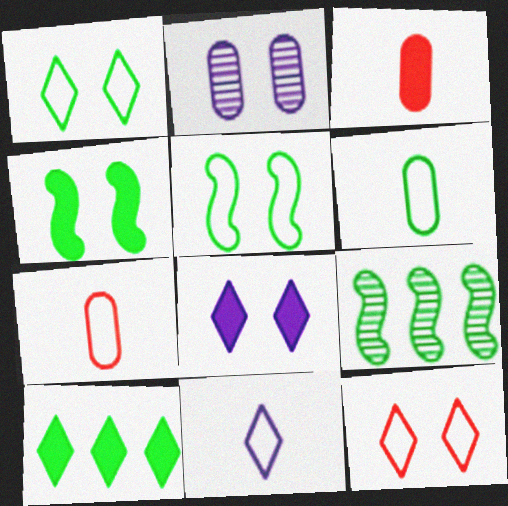[[2, 4, 12], 
[7, 8, 9]]